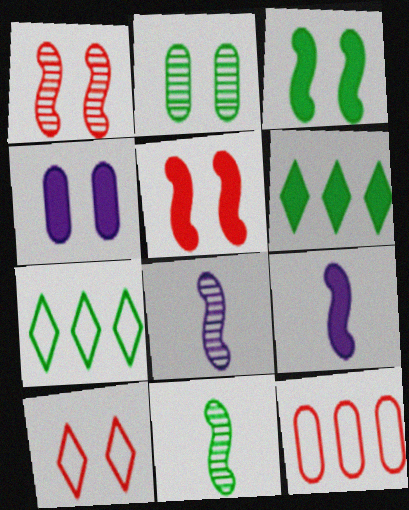[]